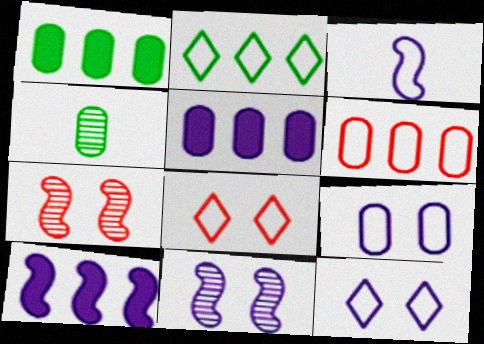[[3, 10, 11], 
[4, 8, 10]]